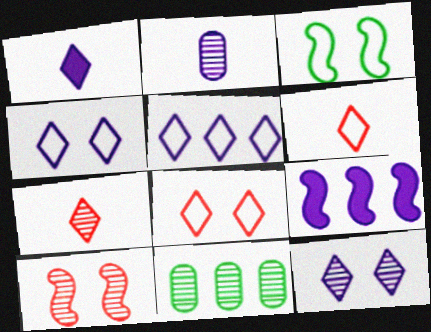[[1, 5, 12], 
[2, 4, 9]]